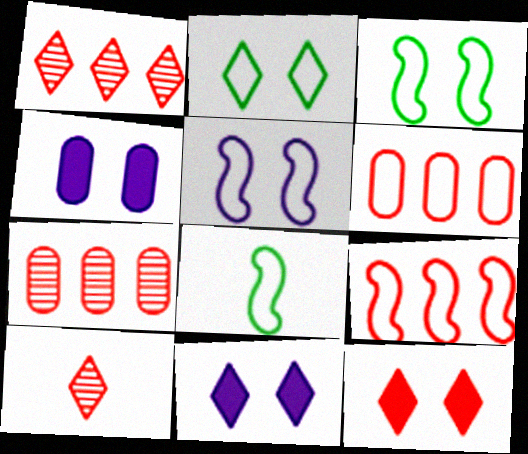[[1, 4, 8], 
[5, 8, 9], 
[7, 8, 11]]